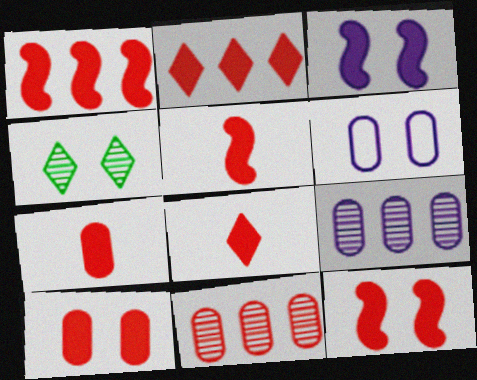[[1, 5, 12], 
[1, 8, 10], 
[2, 5, 10], 
[2, 7, 12], 
[4, 6, 12], 
[5, 7, 8]]